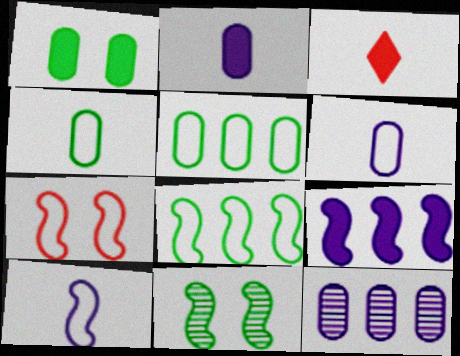[[1, 3, 9], 
[7, 8, 10]]